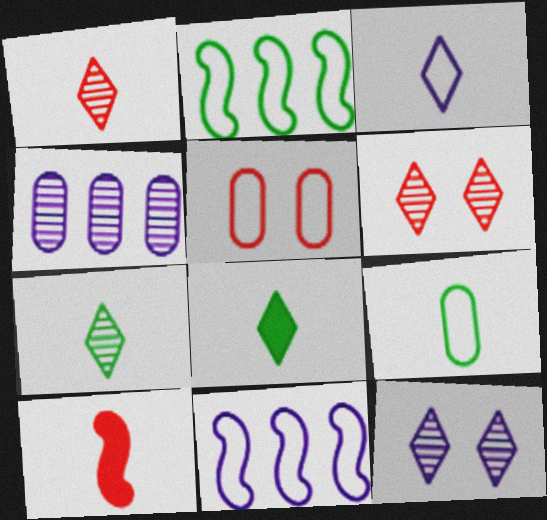[[1, 3, 8], 
[2, 3, 5]]